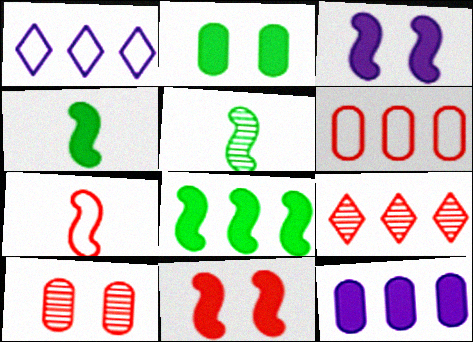[[1, 4, 10]]